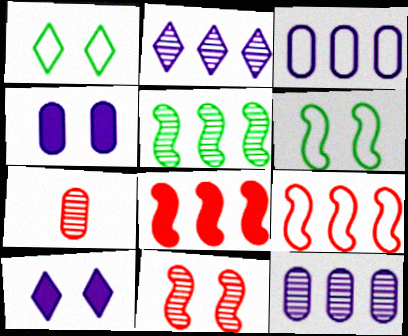[[1, 4, 11]]